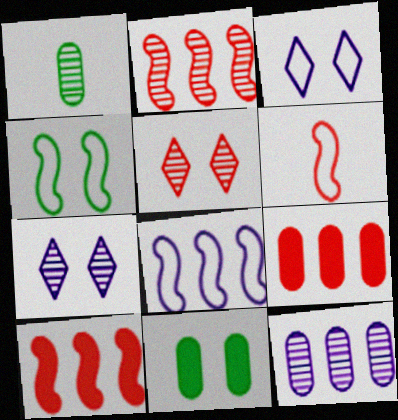[[1, 2, 7], 
[1, 3, 10], 
[4, 6, 8], 
[5, 6, 9]]